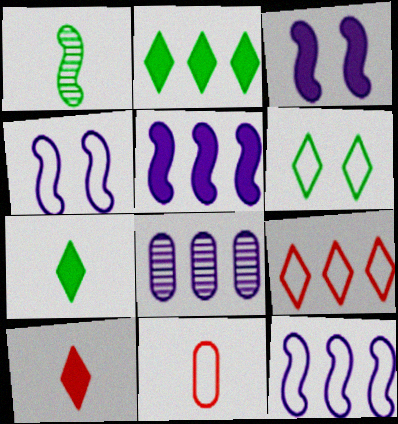[[6, 11, 12]]